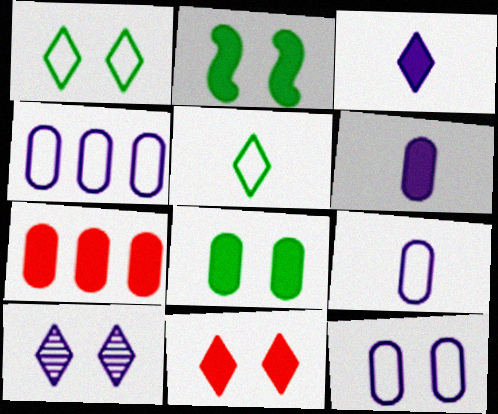[[1, 10, 11], 
[2, 3, 7], 
[4, 9, 12], 
[6, 7, 8]]